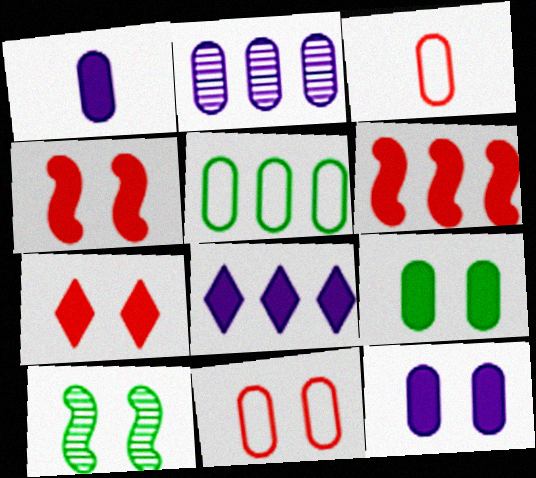[[2, 3, 9], 
[3, 8, 10]]